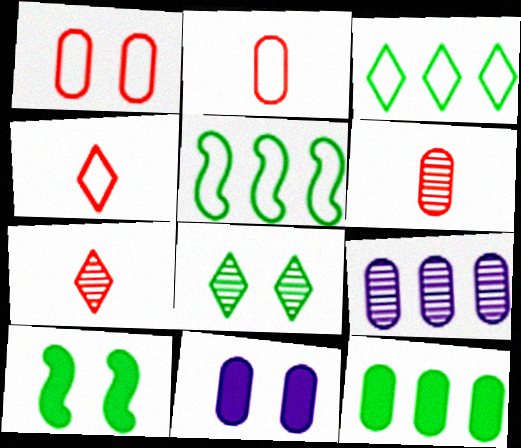[[4, 9, 10], 
[5, 7, 11]]